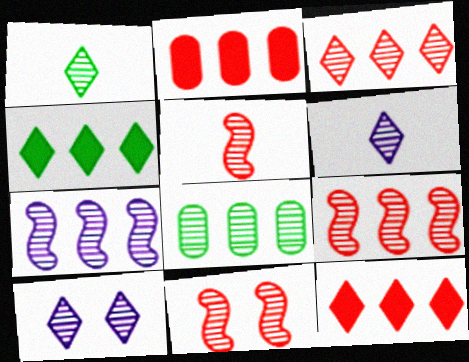[[1, 3, 10], 
[3, 7, 8], 
[5, 8, 10], 
[5, 9, 11], 
[6, 8, 11]]